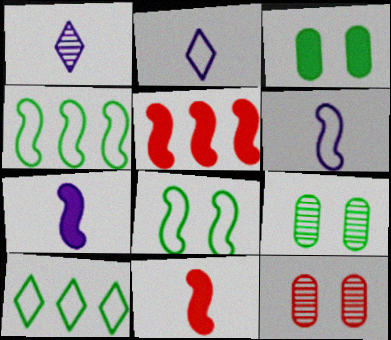[[2, 5, 9], 
[7, 10, 12]]